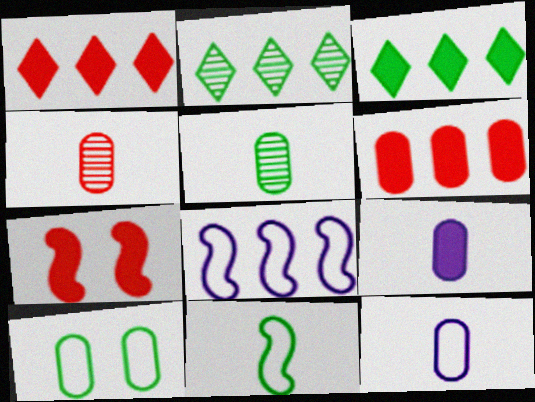[[2, 6, 8], 
[2, 7, 12], 
[3, 7, 9]]